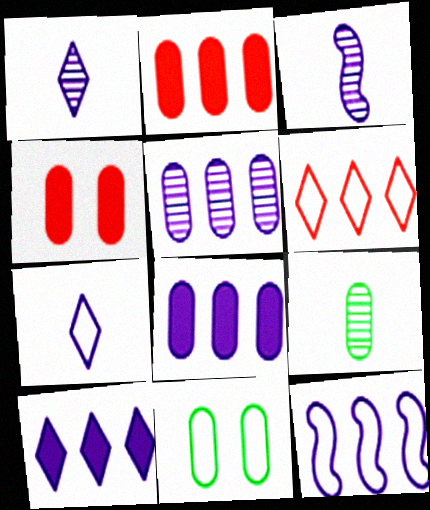[[5, 10, 12]]